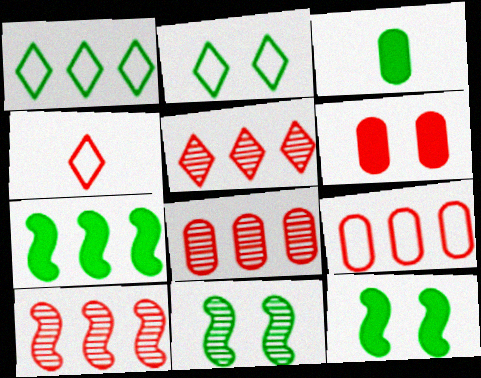[[1, 3, 11], 
[4, 6, 10], 
[5, 8, 10]]